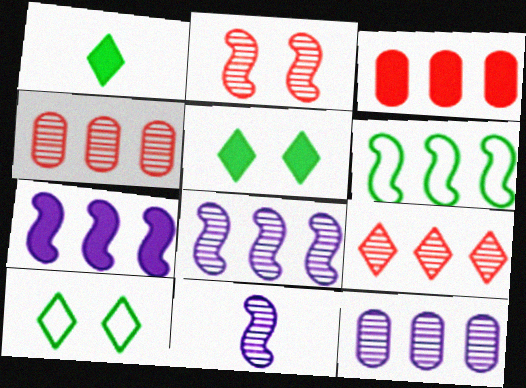[[3, 10, 11]]